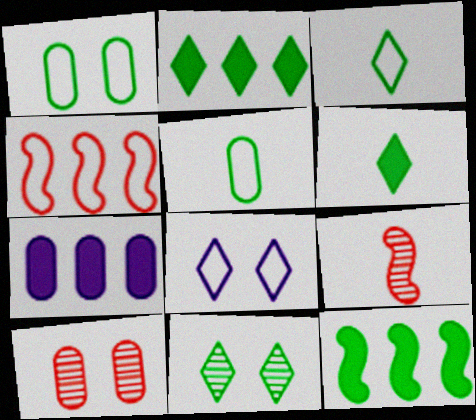[[2, 3, 11], 
[4, 5, 8], 
[5, 7, 10], 
[5, 11, 12]]